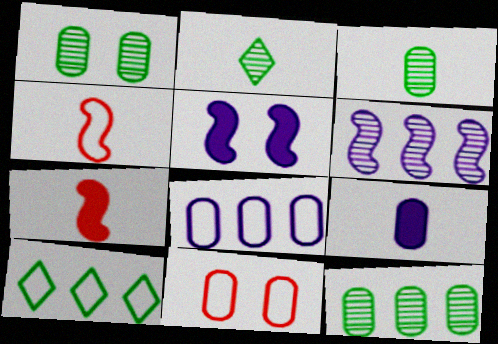[[1, 3, 12], 
[2, 4, 9], 
[9, 11, 12]]